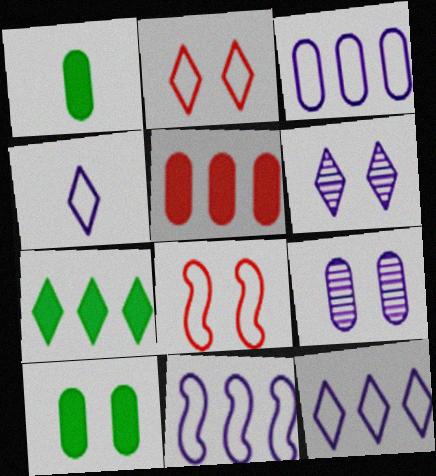[[3, 11, 12], 
[6, 8, 10]]